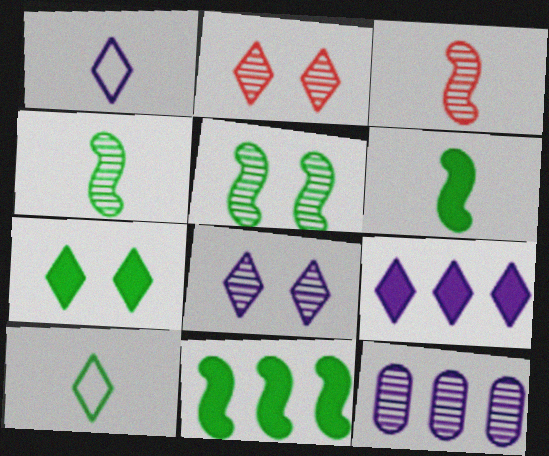[[1, 8, 9], 
[2, 4, 12], 
[2, 9, 10]]